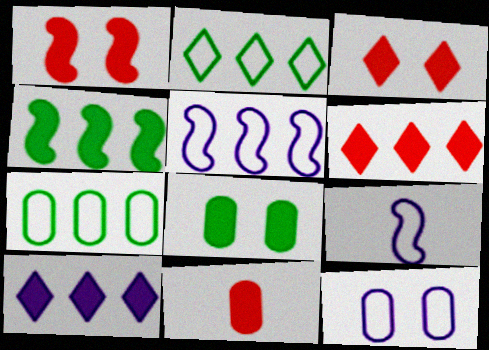[[1, 6, 11]]